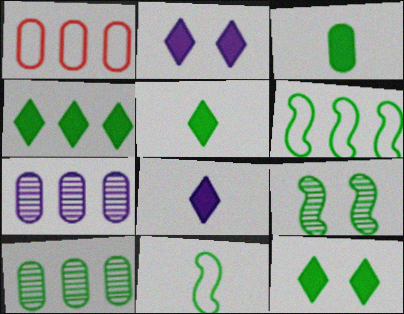[[1, 8, 9], 
[4, 5, 12], 
[4, 6, 10], 
[10, 11, 12]]